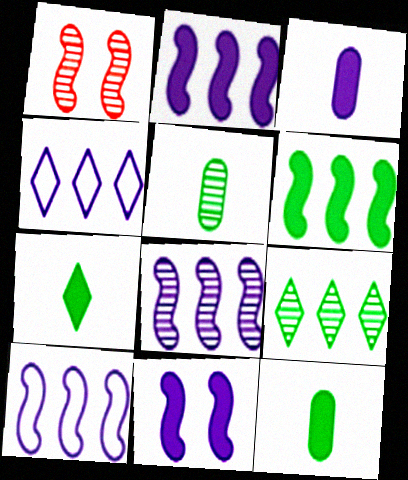[[1, 4, 12], 
[2, 8, 10]]